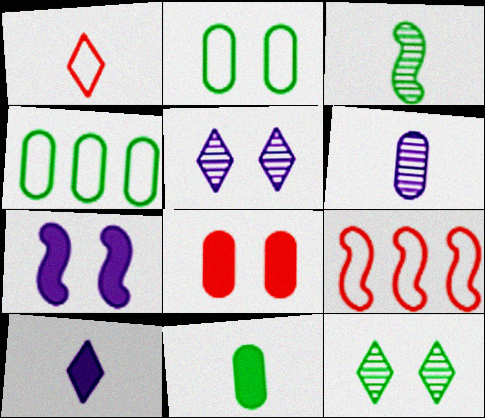[[3, 7, 9], 
[4, 6, 8], 
[5, 9, 11]]